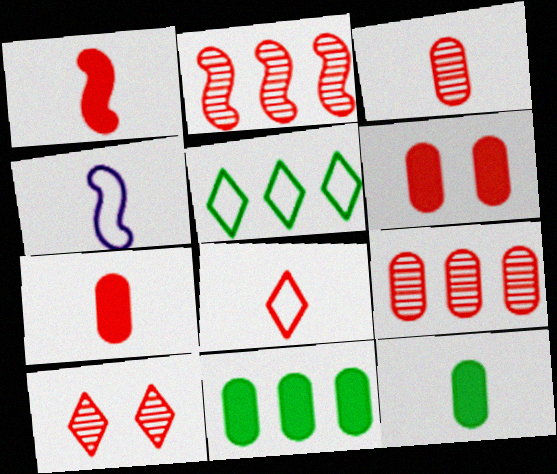[[1, 3, 8], 
[2, 3, 10], 
[2, 6, 8], 
[4, 10, 11]]